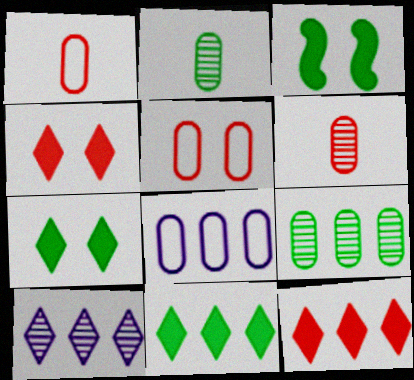[[1, 3, 10]]